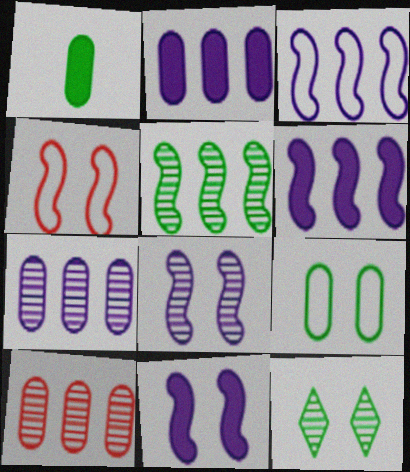[]